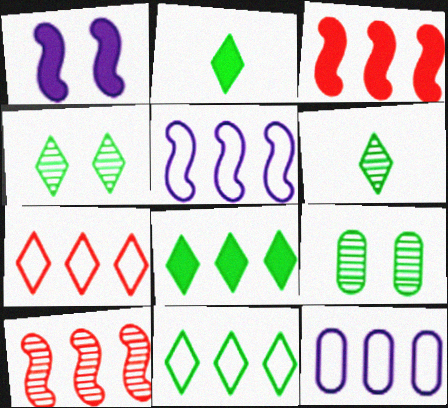[[2, 4, 11], 
[8, 10, 12]]